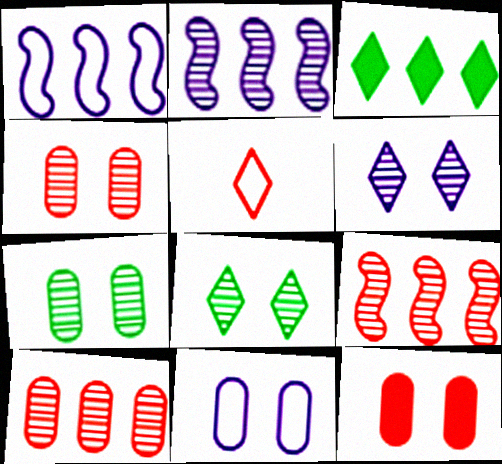[[1, 3, 10], 
[3, 5, 6], 
[5, 9, 12], 
[7, 11, 12]]